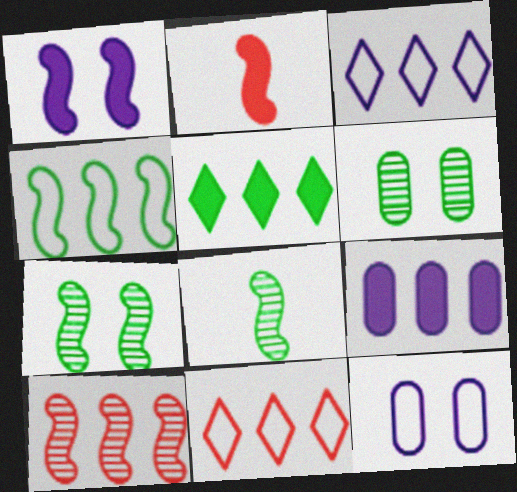[[2, 3, 6]]